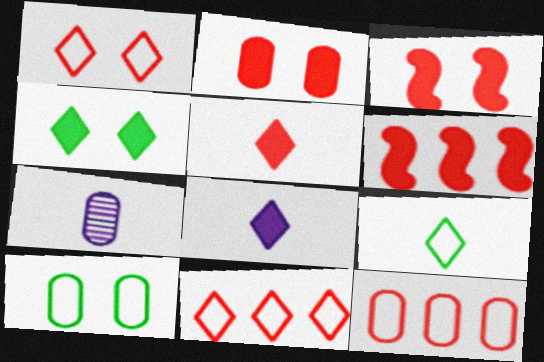[[2, 5, 6]]